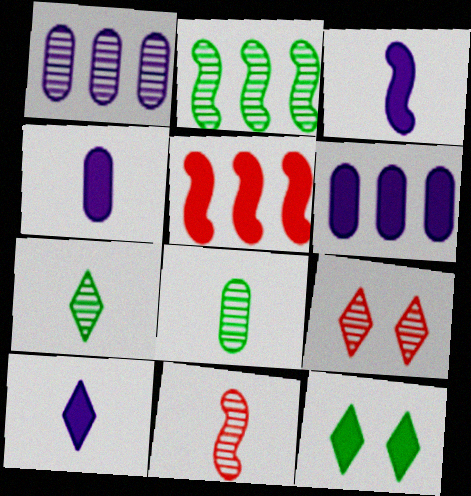[[3, 4, 10], 
[4, 5, 12]]